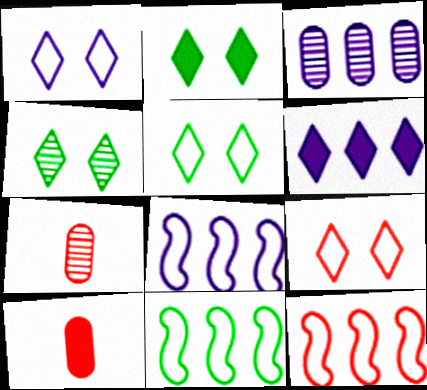[[1, 5, 9], 
[2, 4, 5], 
[2, 7, 8], 
[3, 6, 8], 
[4, 8, 10], 
[8, 11, 12]]